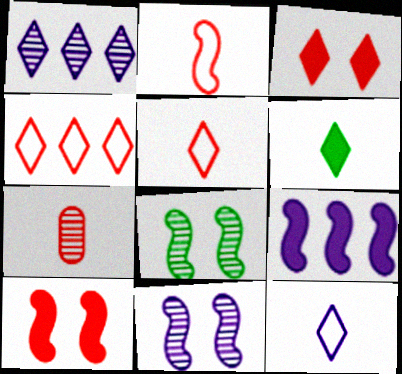[[1, 7, 8], 
[2, 8, 9], 
[4, 7, 10]]